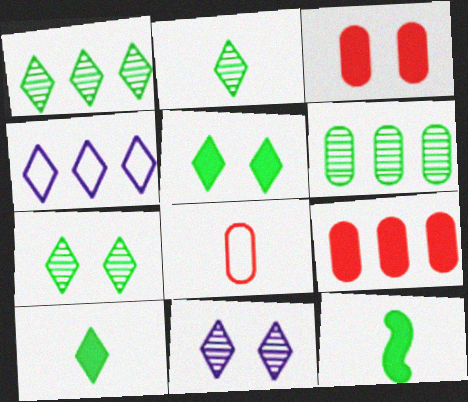[[1, 2, 7]]